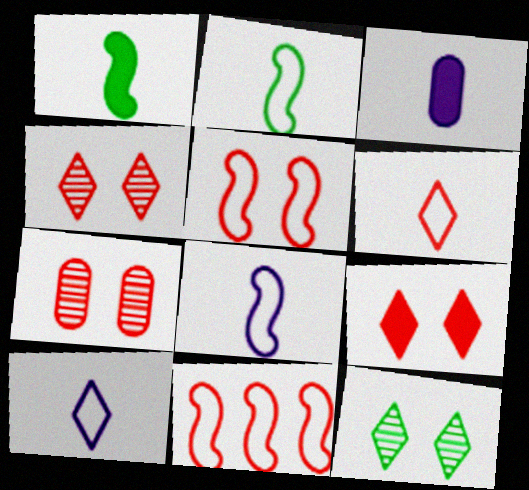[[3, 11, 12], 
[5, 7, 9]]